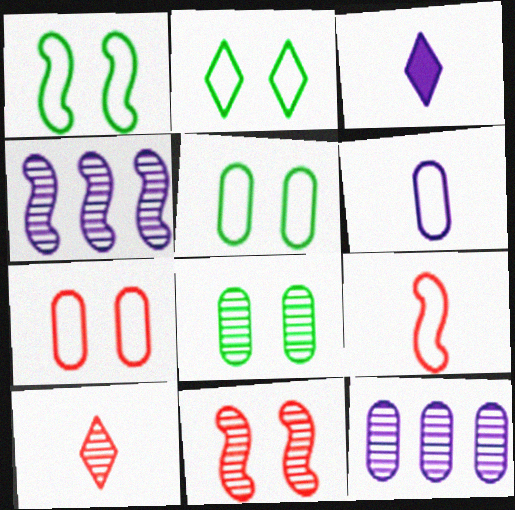[[1, 2, 5], 
[4, 8, 10]]